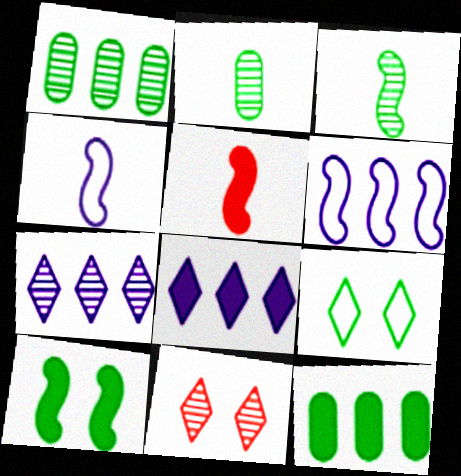[[3, 4, 5], 
[3, 9, 12], 
[4, 11, 12]]